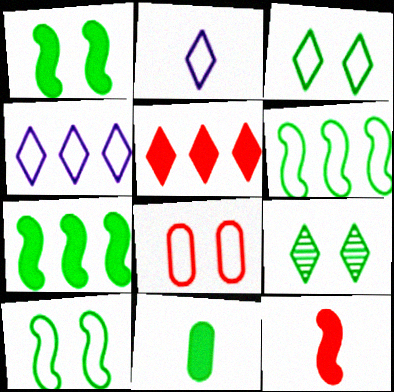[[2, 5, 9], 
[2, 6, 8], 
[6, 9, 11]]